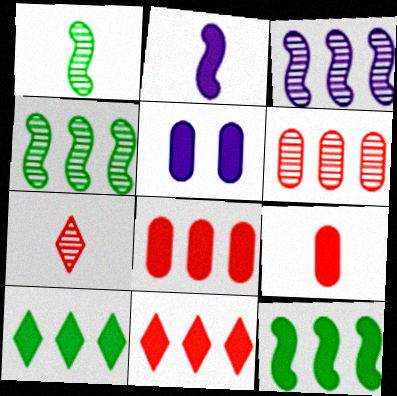[]